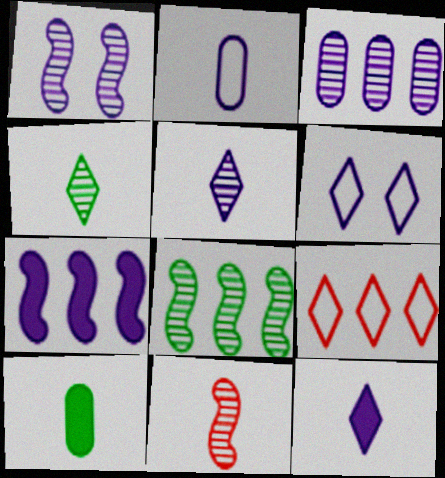[[1, 3, 5], 
[1, 8, 11], 
[1, 9, 10]]